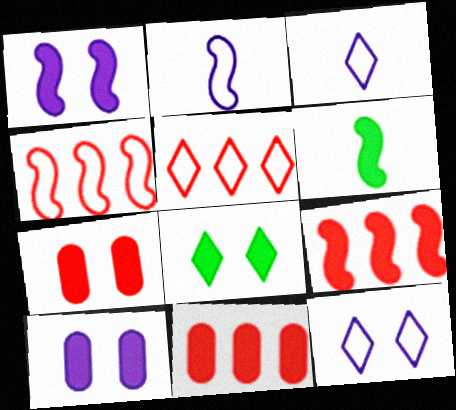[[1, 6, 9], 
[1, 7, 8]]